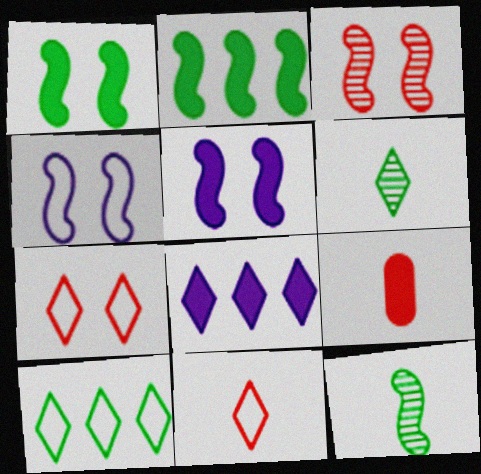[[1, 3, 4], 
[1, 8, 9], 
[6, 7, 8]]